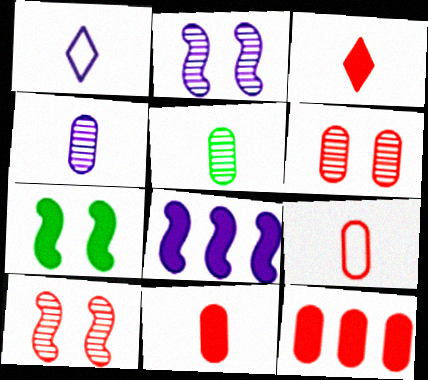[[6, 9, 12]]